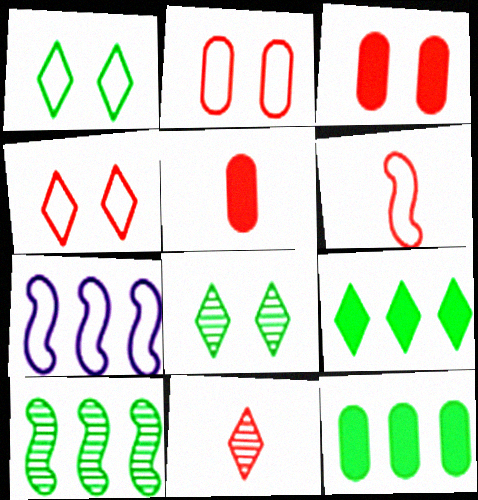[[5, 6, 11], 
[5, 7, 8]]